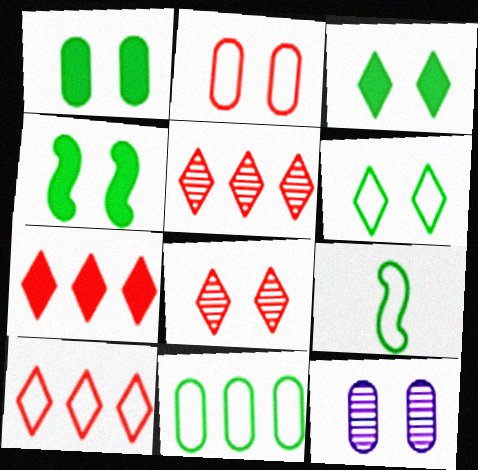[[1, 2, 12], 
[1, 3, 4], 
[5, 7, 10], 
[6, 9, 11], 
[7, 9, 12]]